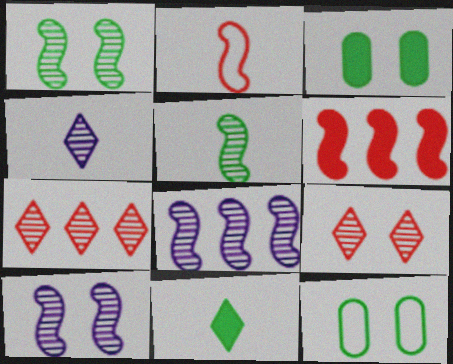[[4, 6, 12]]